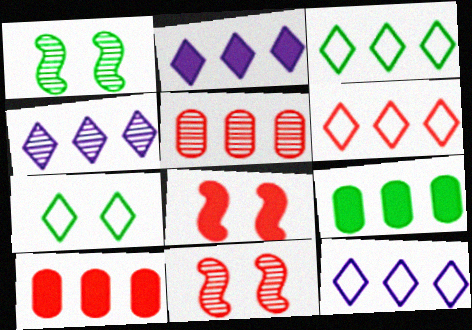[[2, 4, 12], 
[3, 6, 12]]